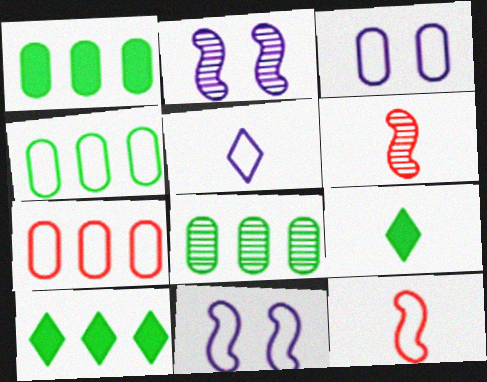[[1, 4, 8], 
[2, 7, 9], 
[3, 6, 10]]